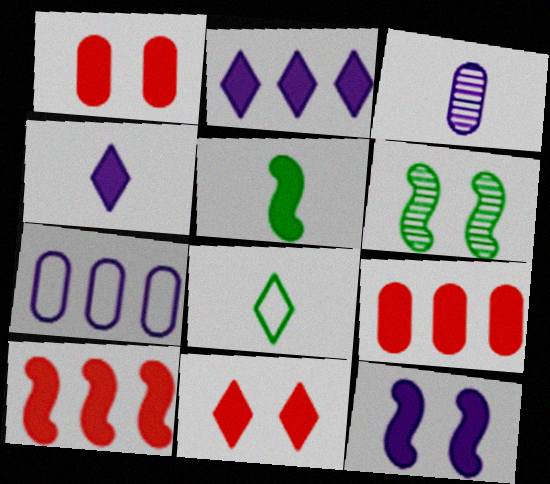[[1, 2, 5], 
[5, 10, 12]]